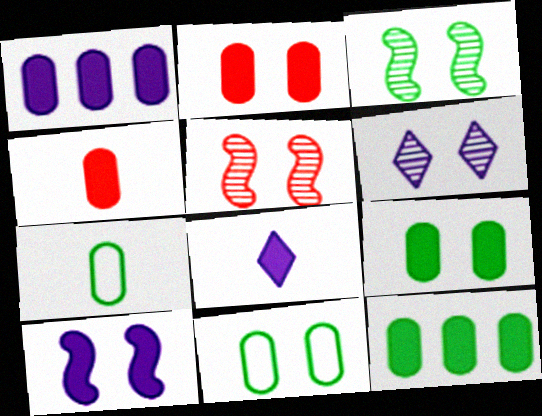[[1, 4, 9], 
[1, 8, 10]]